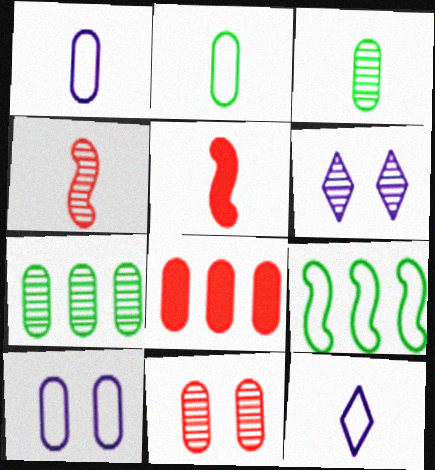[[3, 5, 12], 
[3, 8, 10], 
[4, 6, 7]]